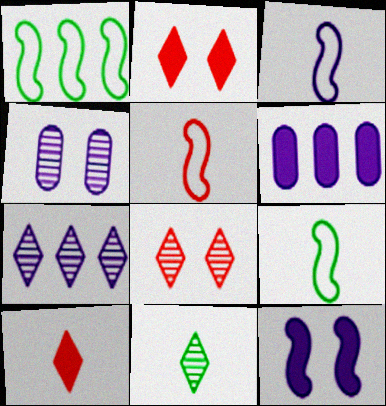[[1, 4, 10], 
[3, 5, 9], 
[6, 8, 9], 
[7, 8, 11]]